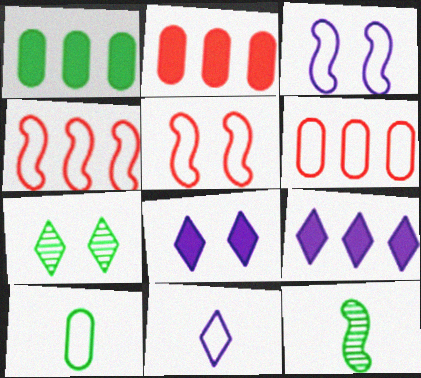[[6, 8, 12]]